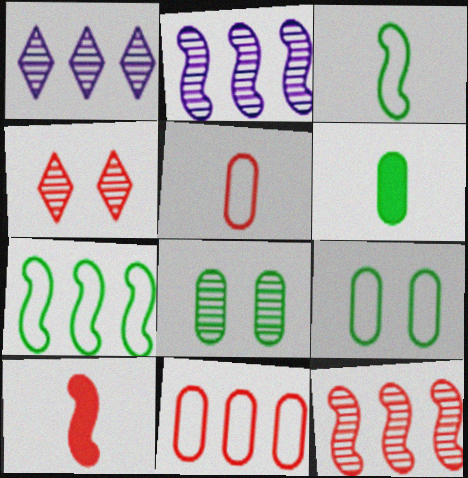[[1, 9, 10], 
[4, 10, 11]]